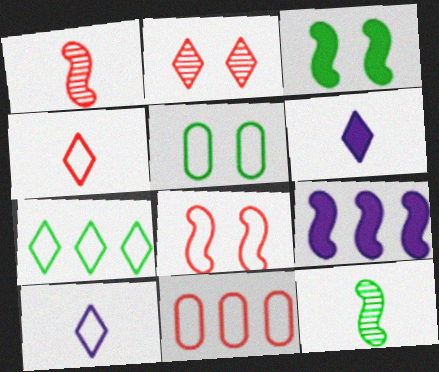[[2, 6, 7], 
[4, 8, 11], 
[8, 9, 12]]